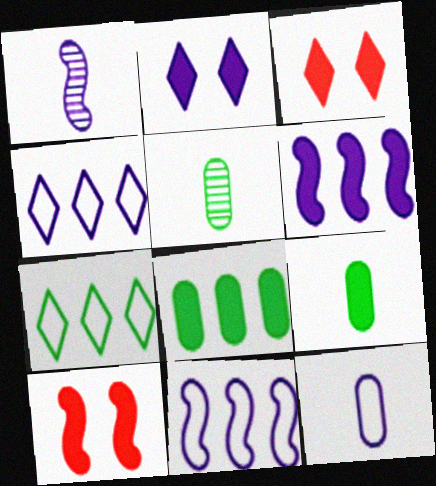[[3, 5, 11], 
[3, 6, 9], 
[4, 5, 10]]